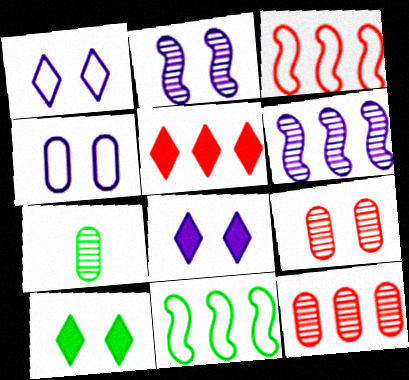[[2, 4, 8], 
[3, 5, 12], 
[3, 7, 8], 
[7, 10, 11]]